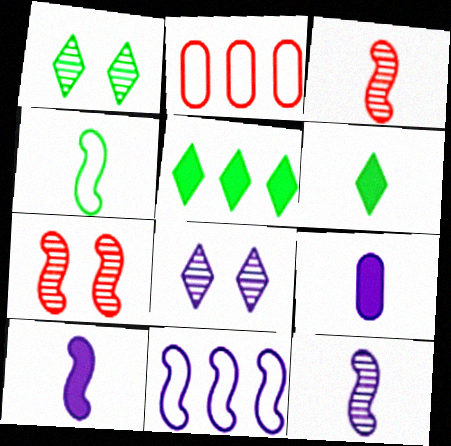[[1, 2, 10], 
[3, 4, 10], 
[8, 9, 11]]